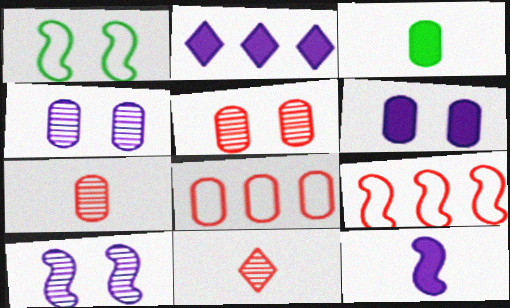[[1, 2, 7], 
[2, 6, 12], 
[3, 4, 8]]